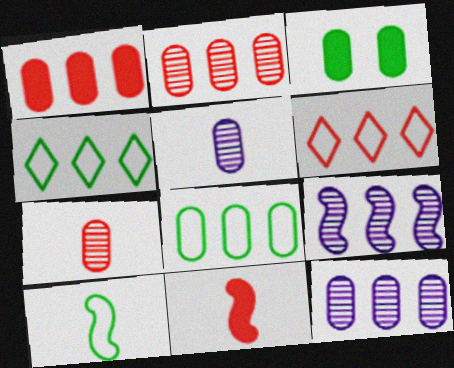[[1, 4, 9], 
[1, 8, 12]]